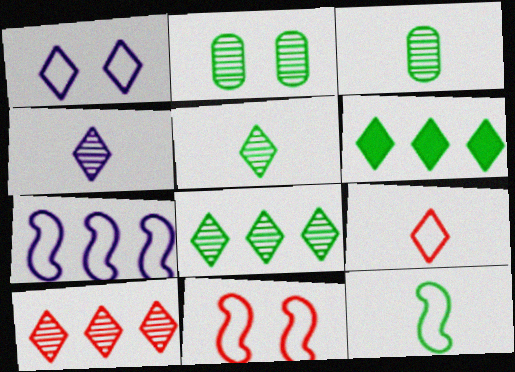[[2, 6, 12], 
[7, 11, 12]]